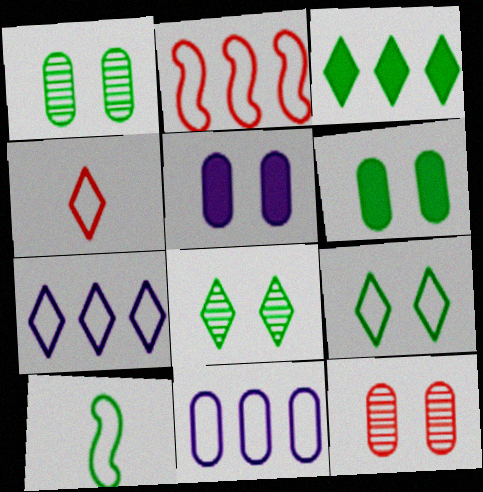[[1, 3, 10], 
[4, 7, 9]]